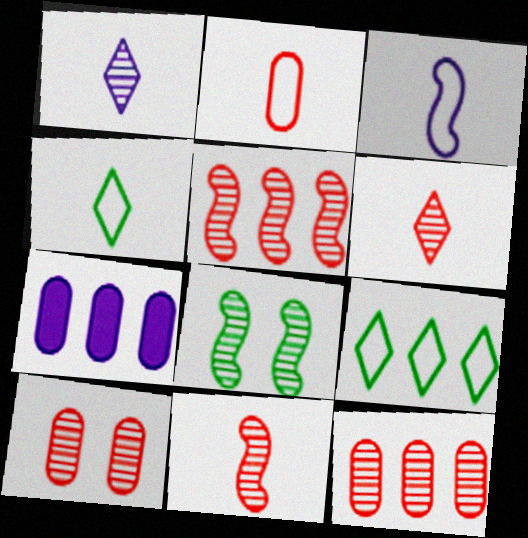[[1, 8, 12], 
[2, 3, 4], 
[5, 6, 10], 
[5, 7, 9]]